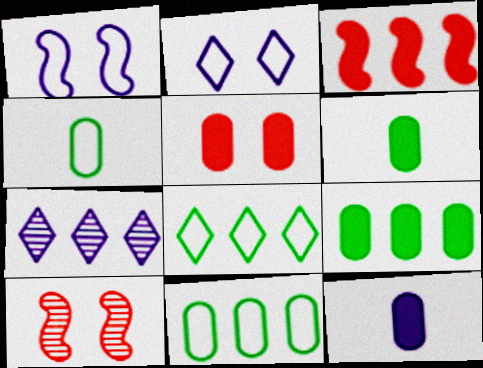[[1, 7, 12], 
[3, 7, 11], 
[5, 9, 12], 
[8, 10, 12]]